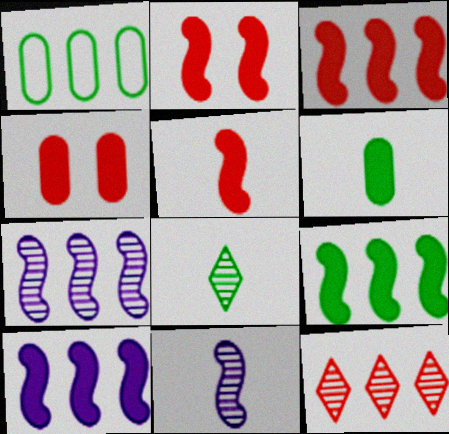[[1, 10, 12], 
[2, 3, 5], 
[3, 9, 10]]